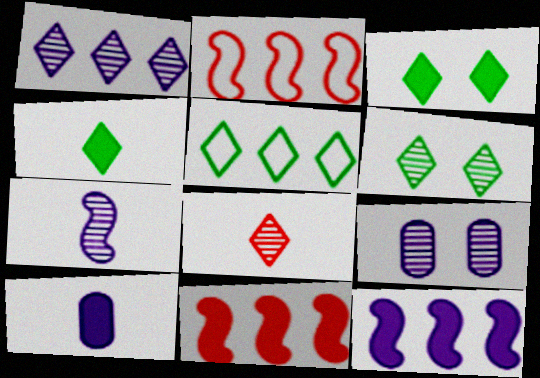[[1, 6, 8], 
[1, 7, 9], 
[2, 4, 9], 
[2, 6, 10], 
[3, 10, 11], 
[4, 5, 6]]